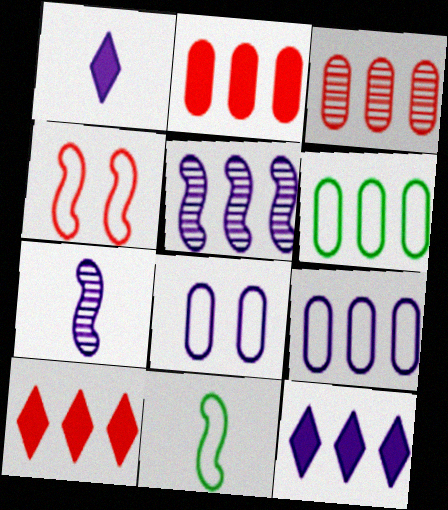[[1, 5, 8], 
[5, 6, 10], 
[5, 9, 12], 
[7, 8, 12]]